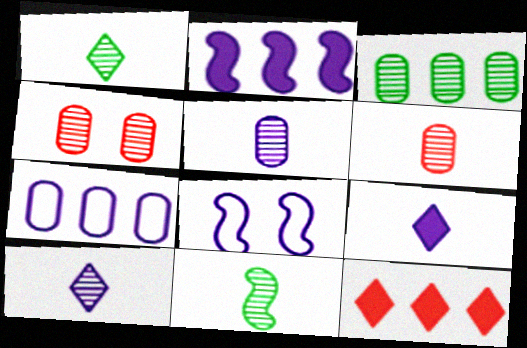[[3, 4, 5], 
[6, 10, 11]]